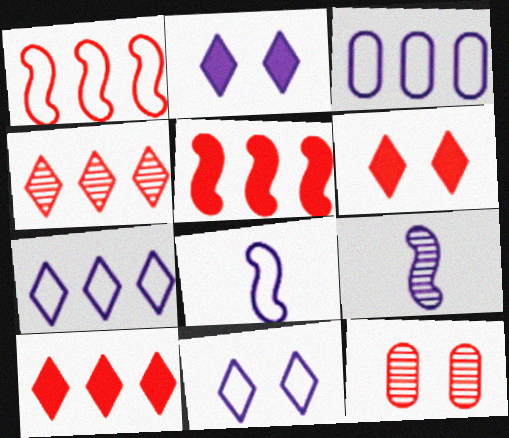[[2, 3, 9], 
[3, 8, 11]]